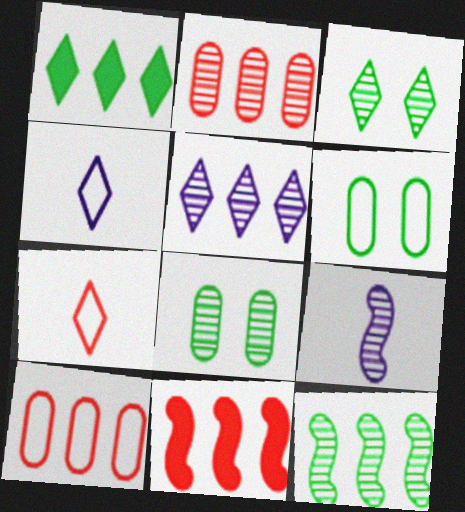[[2, 3, 9], 
[2, 5, 12], 
[4, 8, 11]]